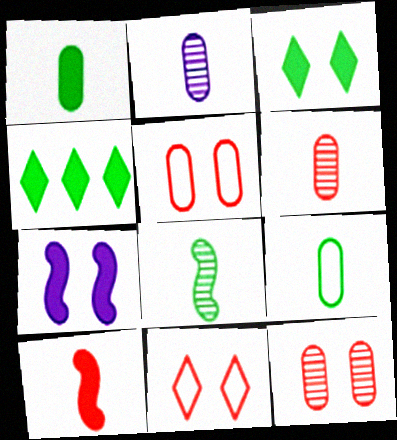[]